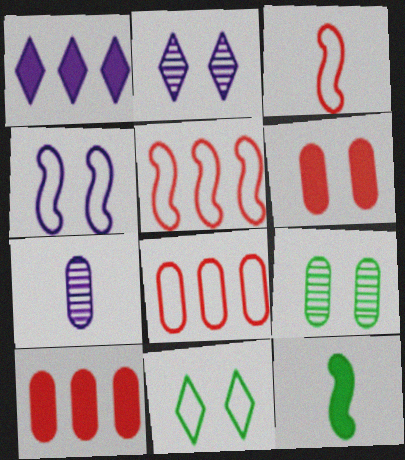[[1, 3, 9], 
[1, 4, 7], 
[1, 6, 12], 
[2, 8, 12]]